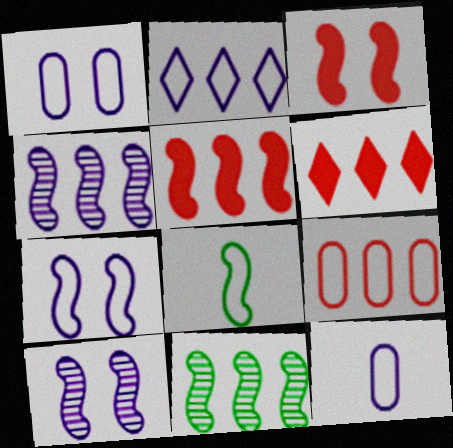[[2, 7, 12], 
[3, 4, 8], 
[5, 8, 10]]